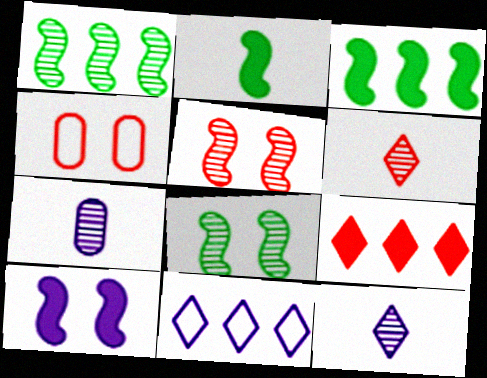[[3, 4, 12], 
[7, 10, 11]]